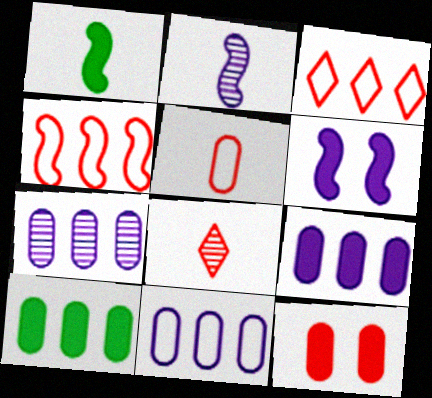[[4, 8, 12], 
[7, 9, 11]]